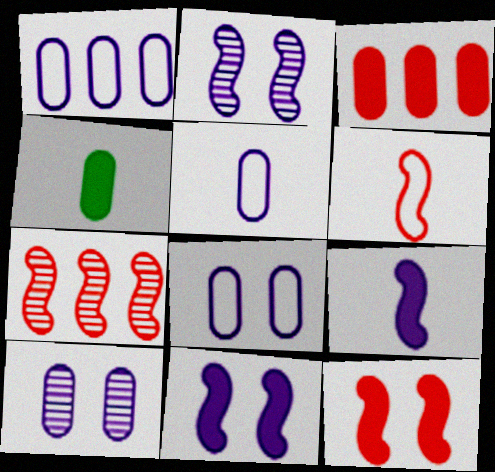[[1, 5, 8], 
[6, 7, 12]]